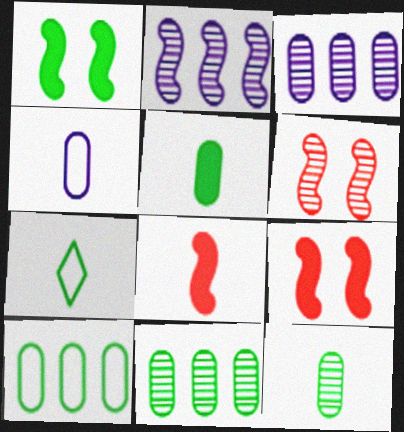[[1, 7, 11], 
[3, 7, 9]]